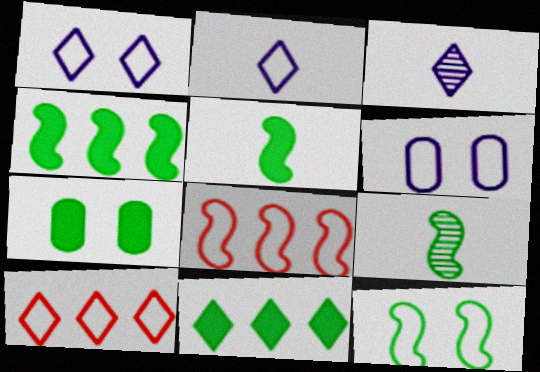[[3, 7, 8], 
[4, 9, 12], 
[5, 7, 11]]